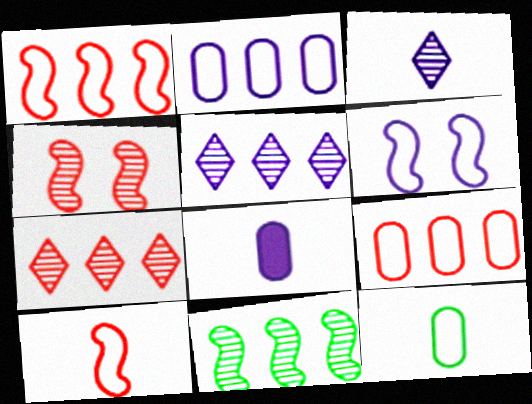[[5, 6, 8]]